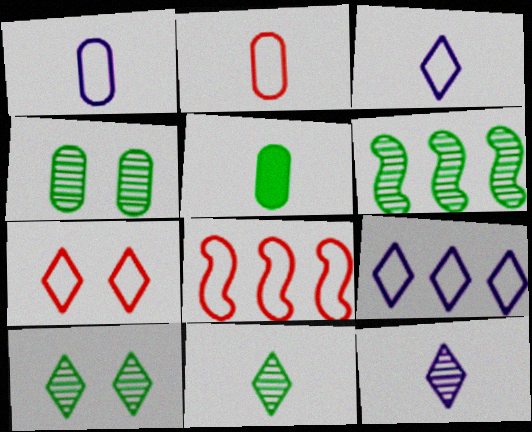[[2, 7, 8], 
[4, 6, 11]]